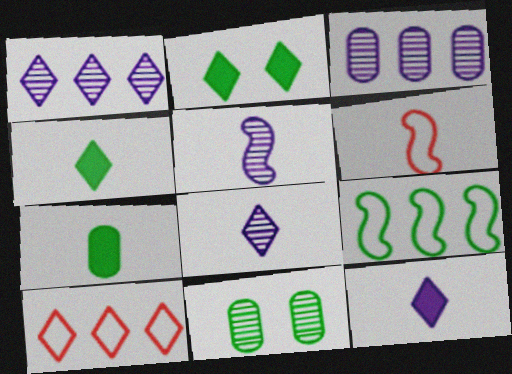[[2, 3, 6], 
[2, 8, 10], 
[4, 9, 11], 
[6, 7, 8]]